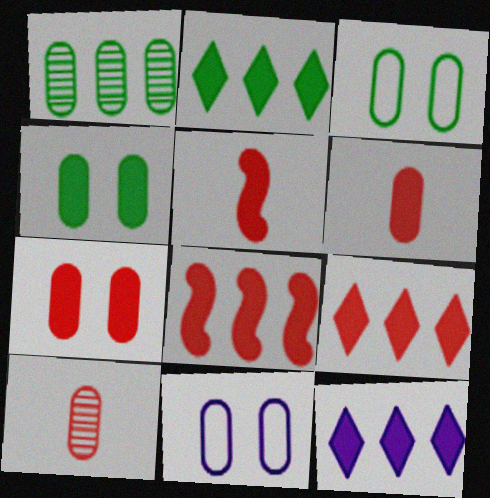[[1, 6, 11], 
[2, 9, 12], 
[4, 5, 12], 
[5, 7, 9]]